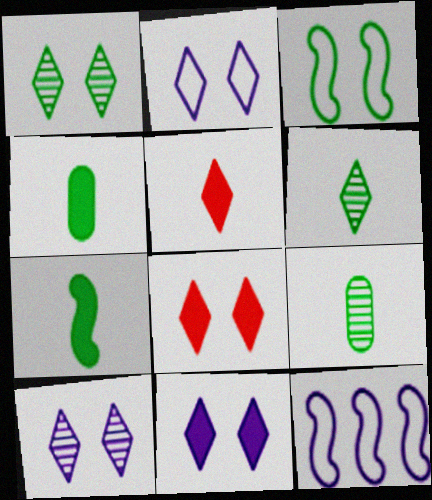[[1, 2, 8], 
[2, 10, 11], 
[8, 9, 12]]